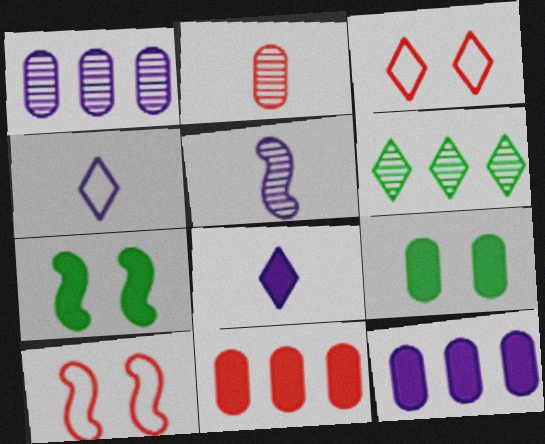[[3, 6, 8], 
[7, 8, 11]]